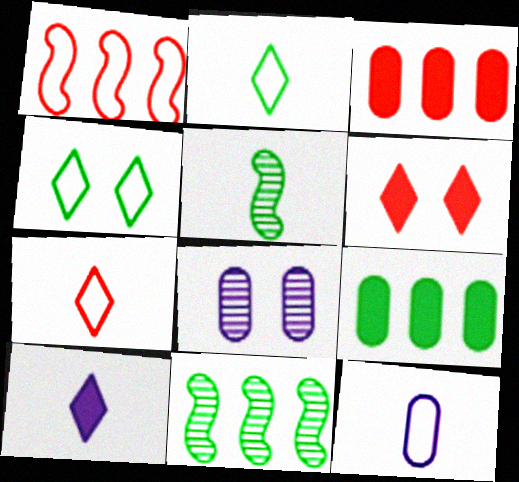[[1, 4, 12], 
[4, 5, 9], 
[6, 11, 12]]